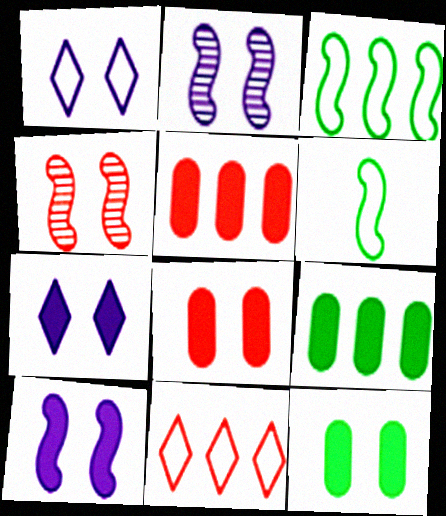[[1, 4, 12]]